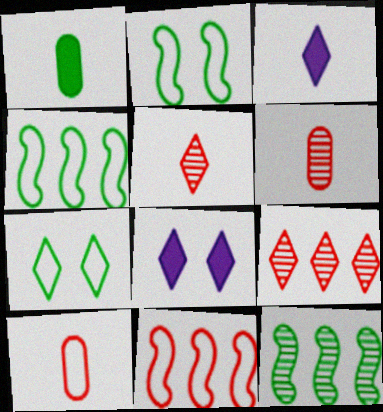[[1, 7, 12], 
[3, 7, 9], 
[4, 6, 8], 
[8, 10, 12]]